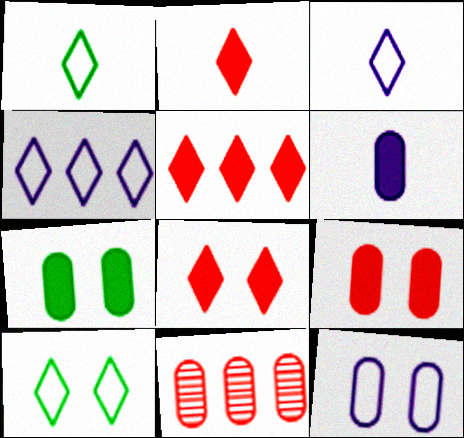[[2, 5, 8]]